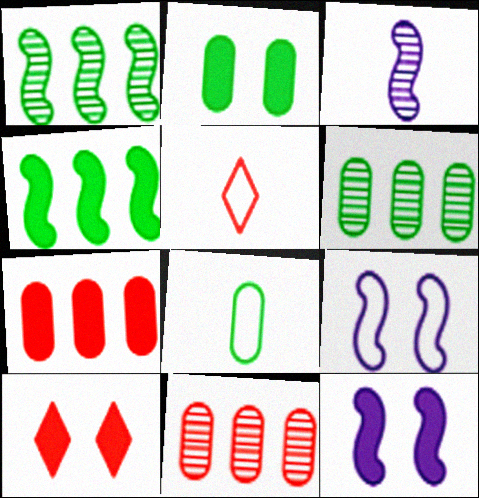[[2, 6, 8], 
[2, 10, 12], 
[5, 6, 12]]